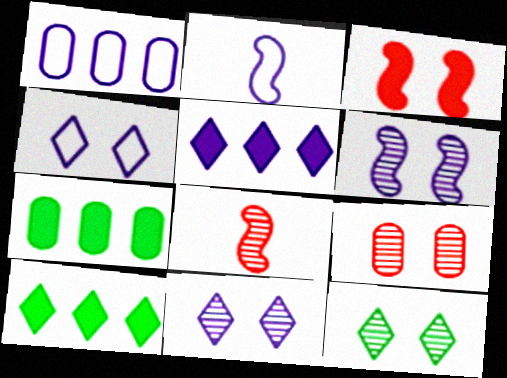[[1, 2, 4], 
[2, 9, 10], 
[4, 7, 8], 
[6, 9, 12]]